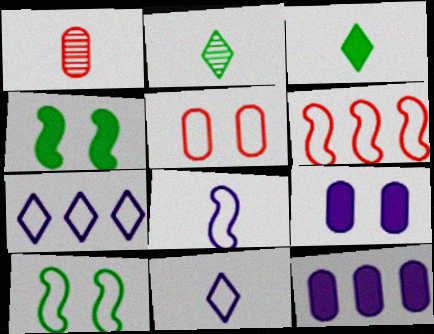[[1, 3, 8], 
[1, 4, 7], 
[2, 6, 9], 
[6, 8, 10]]